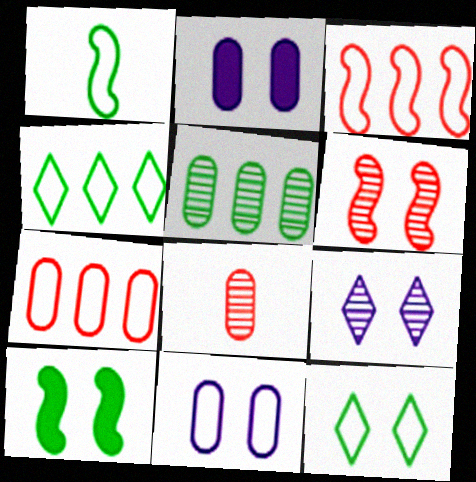[[2, 6, 12]]